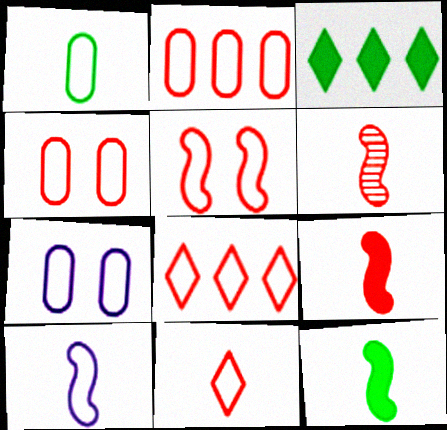[[1, 2, 7], 
[1, 10, 11], 
[2, 5, 11], 
[3, 6, 7], 
[6, 10, 12]]